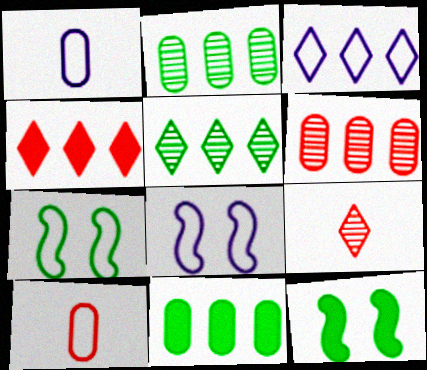[[1, 3, 8], 
[3, 4, 5], 
[3, 7, 10], 
[8, 9, 11]]